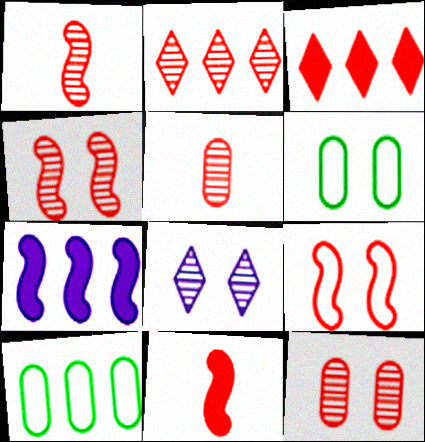[[1, 2, 12], 
[2, 4, 5], 
[2, 7, 10], 
[3, 5, 9], 
[8, 10, 11]]